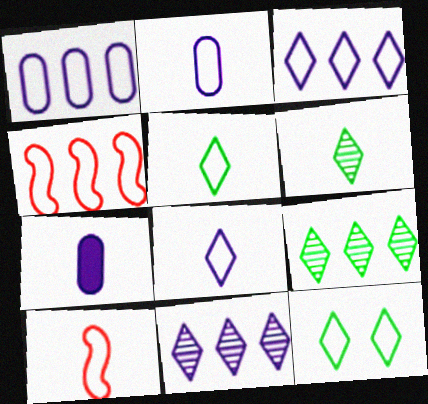[[1, 10, 12], 
[2, 4, 12], 
[2, 5, 10], 
[6, 7, 10]]